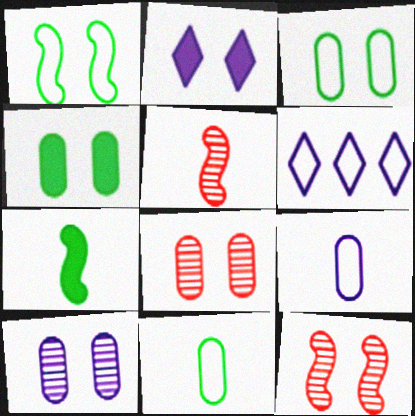[[1, 2, 8], 
[2, 3, 12], 
[4, 5, 6], 
[6, 7, 8]]